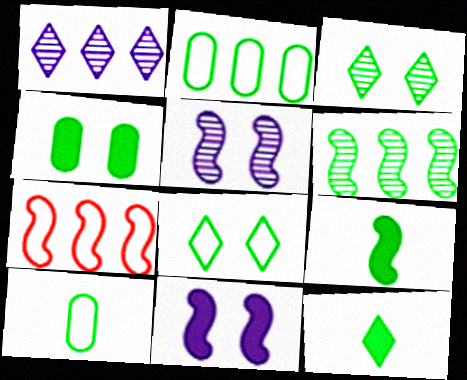[[2, 3, 9], 
[5, 7, 9]]